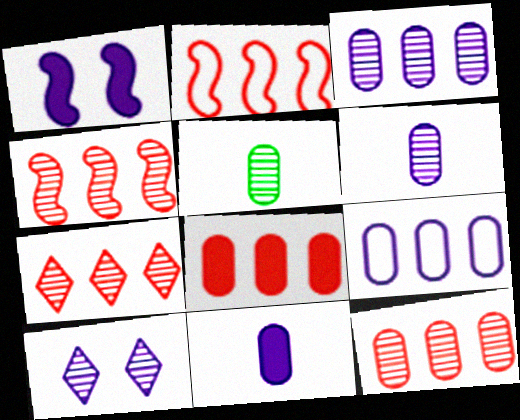[[2, 7, 8], 
[4, 5, 10], 
[4, 7, 12]]